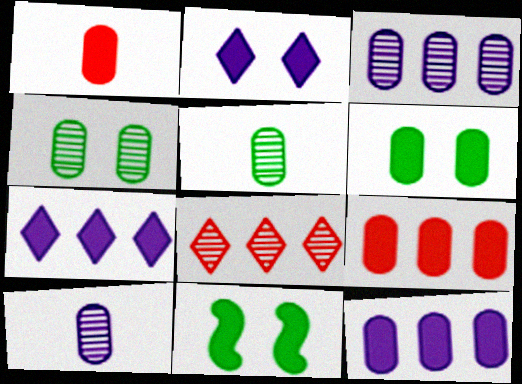[[1, 6, 12], 
[1, 7, 11]]